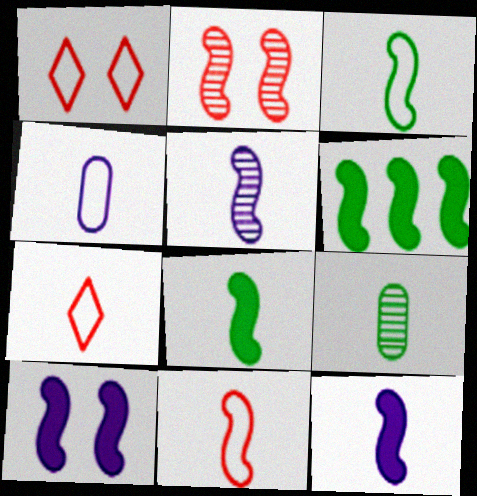[[3, 4, 7], 
[5, 8, 11], 
[7, 9, 12]]